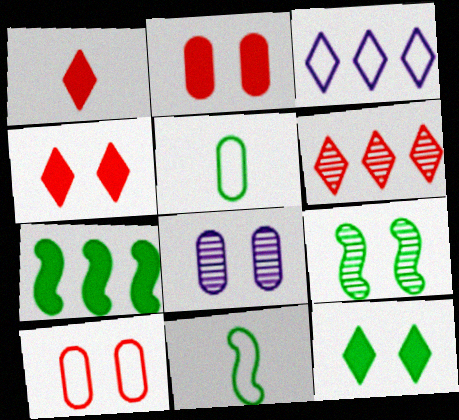[[3, 10, 11], 
[7, 9, 11]]